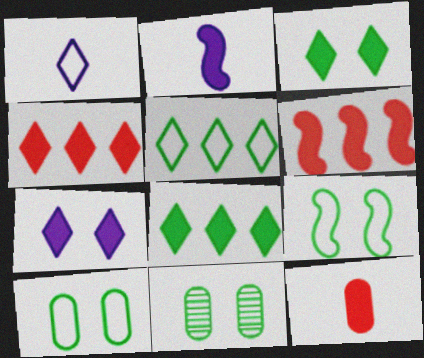[[1, 6, 11], 
[3, 9, 11]]